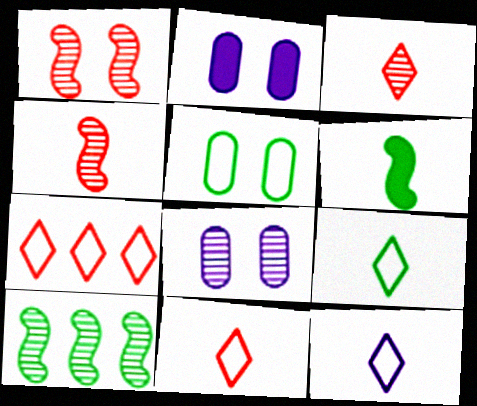[[2, 10, 11], 
[3, 8, 10], 
[6, 7, 8], 
[9, 11, 12]]